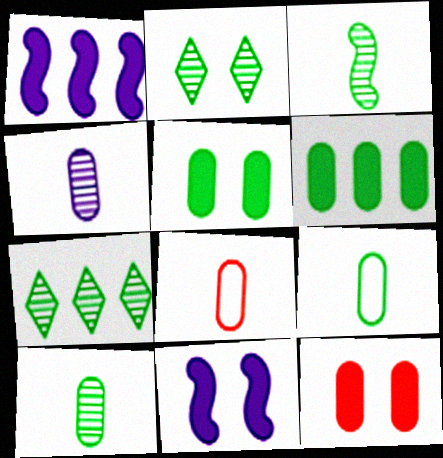[[1, 2, 8], 
[7, 8, 11]]